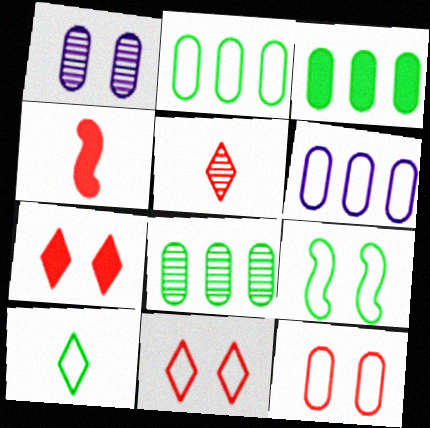[[1, 7, 9], 
[2, 3, 8], 
[2, 9, 10]]